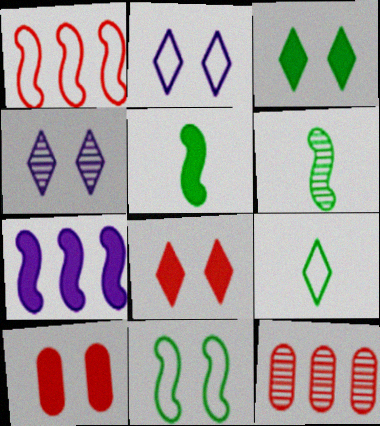[[2, 5, 12], 
[4, 6, 12], 
[4, 10, 11]]